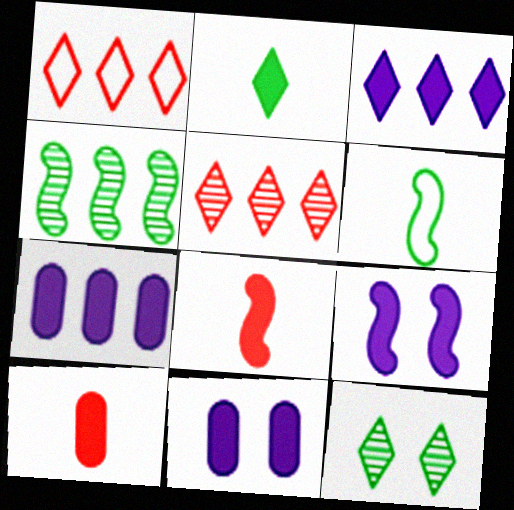[[1, 4, 7], 
[5, 6, 11]]